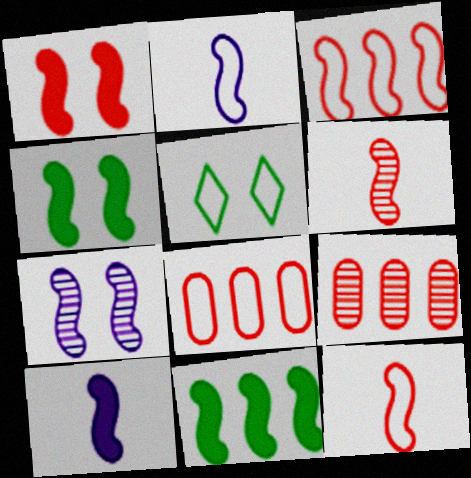[[1, 3, 6], 
[1, 10, 11], 
[2, 5, 8], 
[5, 9, 10], 
[7, 11, 12]]